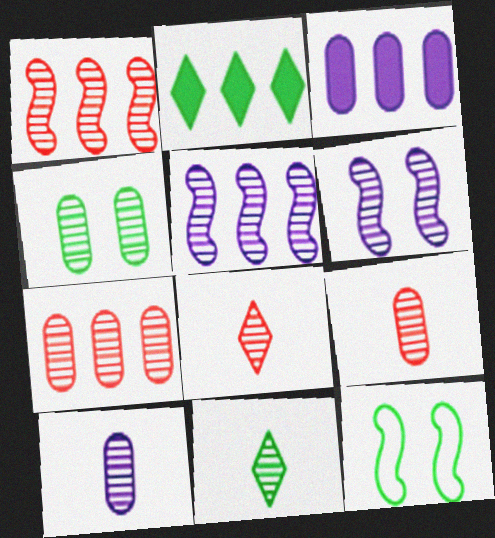[[3, 8, 12], 
[4, 5, 8], 
[4, 7, 10], 
[6, 7, 11]]